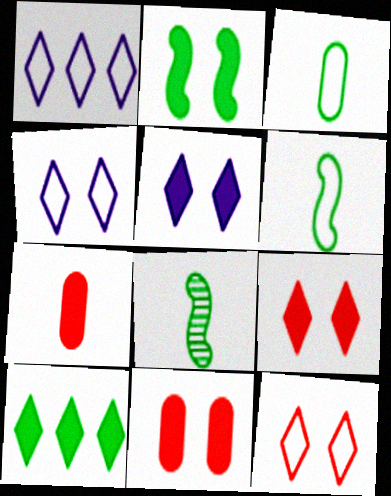[[1, 8, 11], 
[2, 5, 11]]